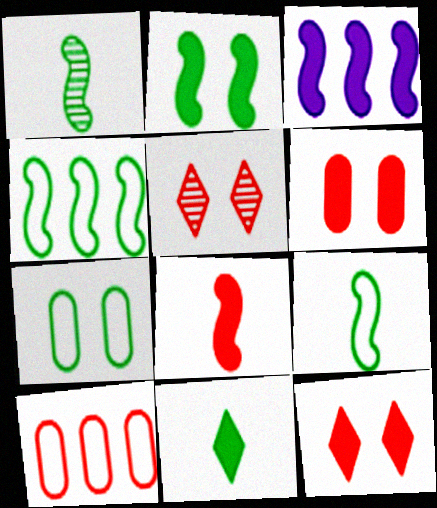[[1, 2, 4], 
[2, 3, 8], 
[3, 6, 11], 
[5, 8, 10]]